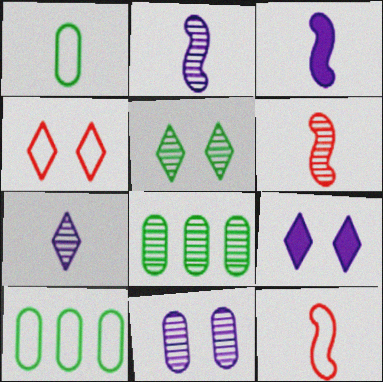[[3, 4, 8], 
[4, 5, 9], 
[6, 9, 10], 
[8, 9, 12]]